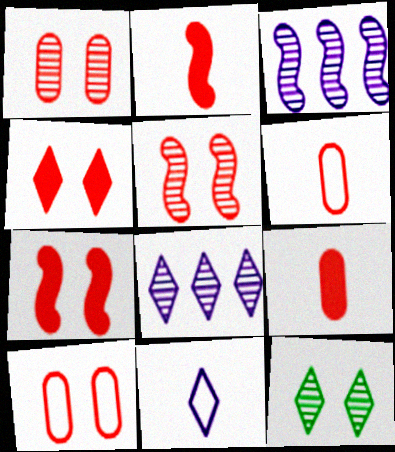[[4, 5, 10]]